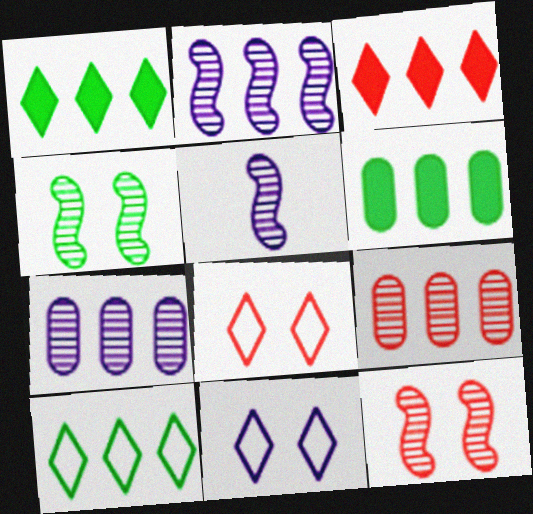[[5, 6, 8]]